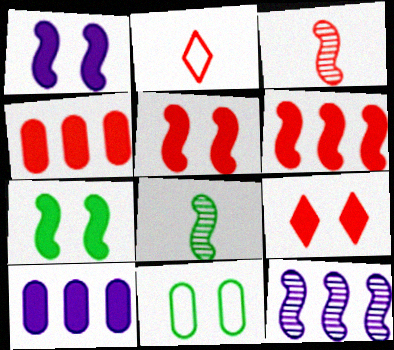[[1, 5, 7]]